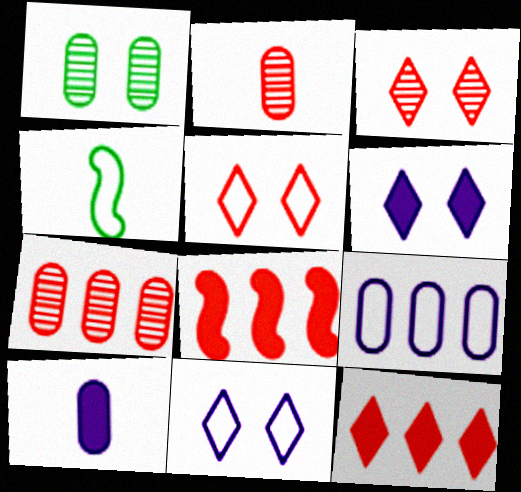[[2, 5, 8], 
[4, 5, 9], 
[4, 6, 7]]